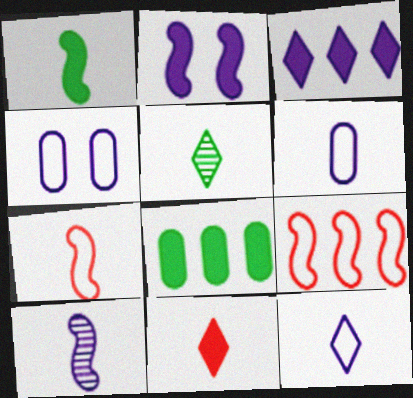[[1, 7, 10], 
[2, 8, 11], 
[3, 4, 10], 
[5, 11, 12]]